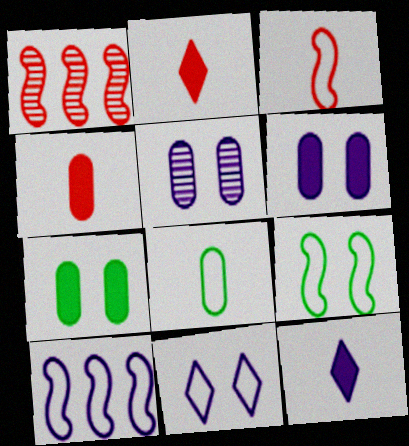[[3, 9, 10], 
[5, 10, 12]]